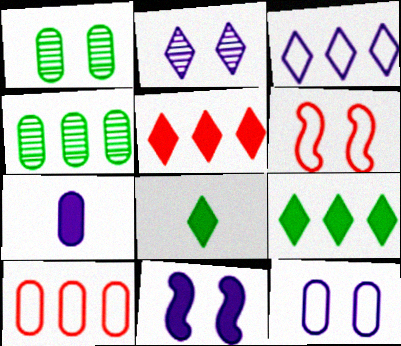[[1, 7, 10], 
[2, 11, 12]]